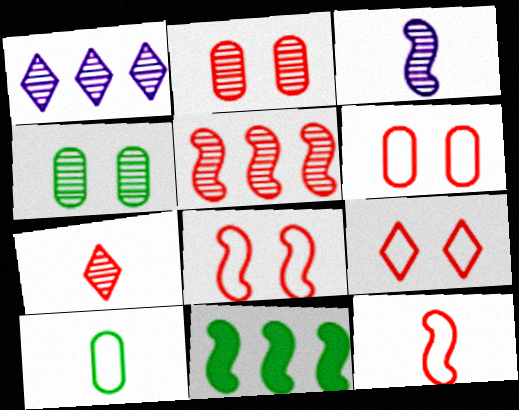[[2, 5, 7], 
[3, 8, 11], 
[6, 8, 9]]